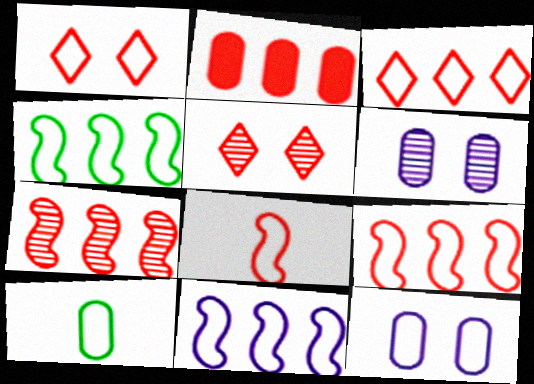[[1, 10, 11], 
[2, 3, 7], 
[2, 5, 8], 
[2, 6, 10], 
[4, 9, 11]]